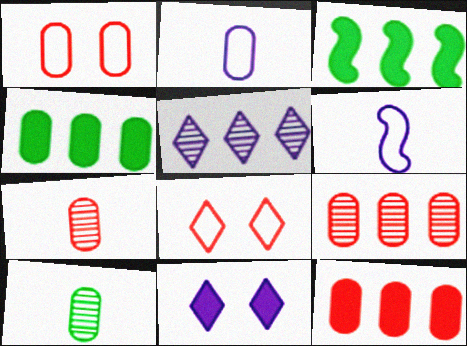[[1, 7, 12]]